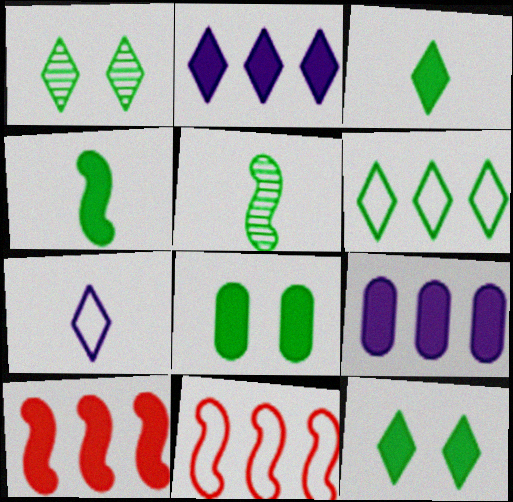[[1, 3, 6], 
[5, 6, 8]]